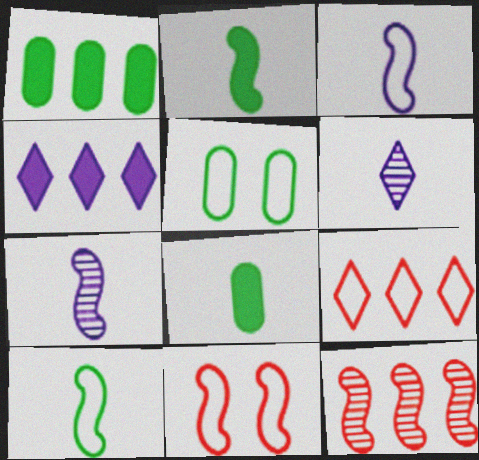[[1, 6, 11], 
[3, 5, 9]]